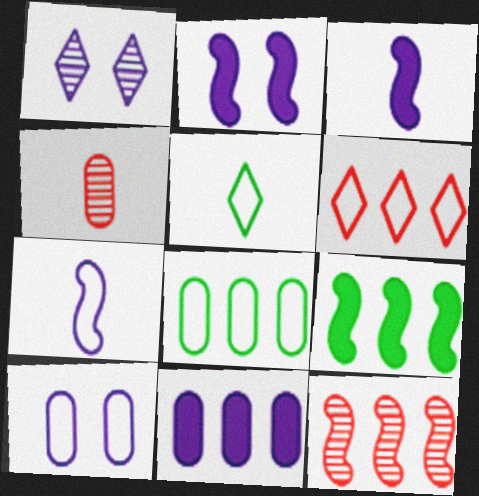[[1, 2, 10], 
[1, 7, 11], 
[3, 4, 5]]